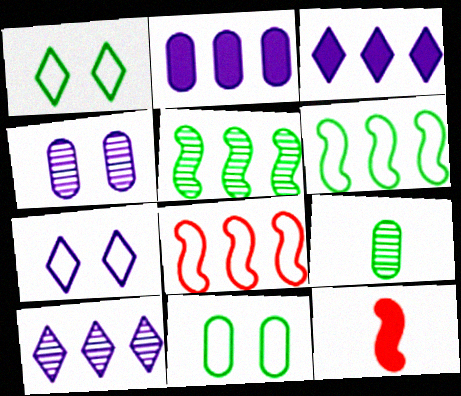[[10, 11, 12]]